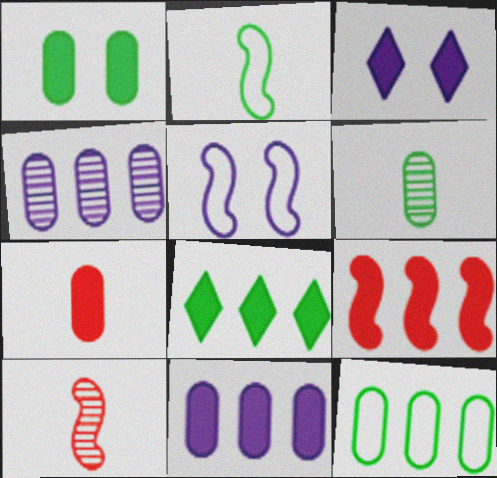[[1, 6, 12], 
[1, 7, 11], 
[3, 10, 12], 
[8, 9, 11]]